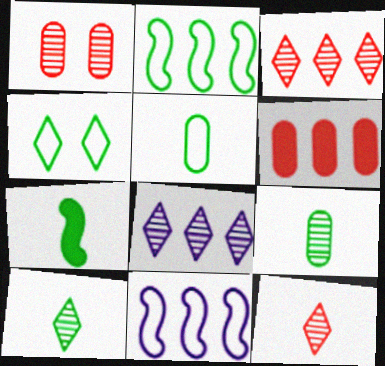[[2, 4, 5], 
[2, 6, 8], 
[5, 7, 10]]